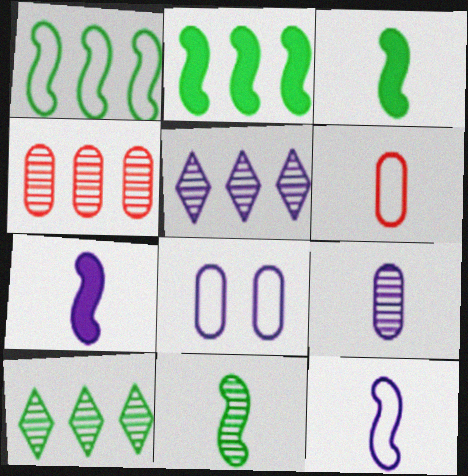[[5, 7, 8]]